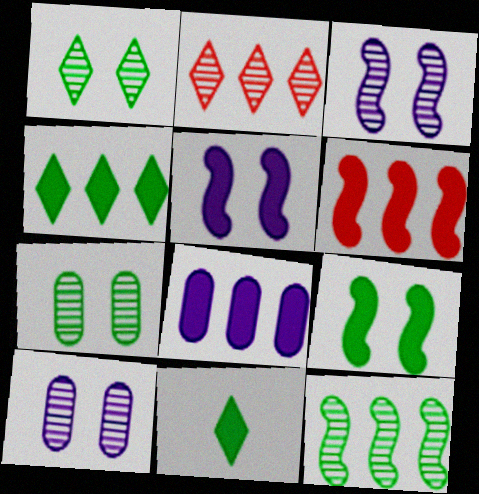[[4, 6, 8]]